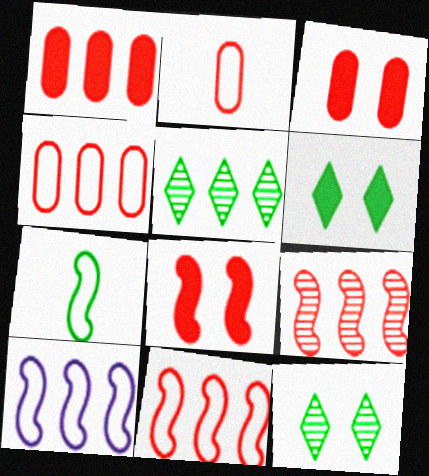[[1, 5, 10]]